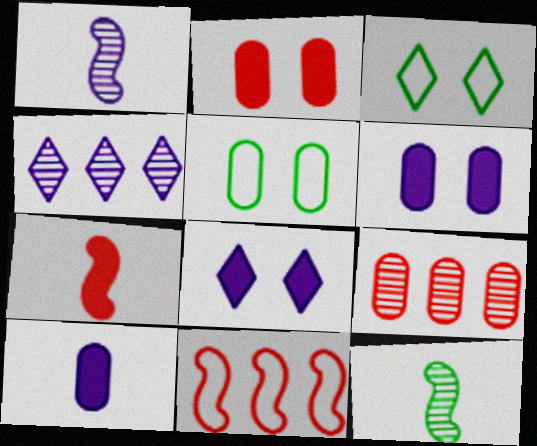[[4, 5, 7], 
[5, 9, 10]]